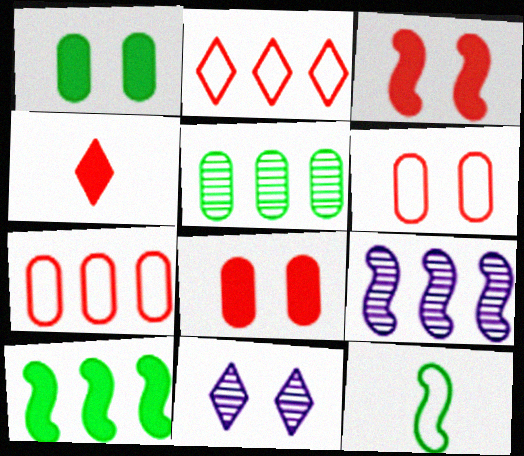[[3, 9, 12]]